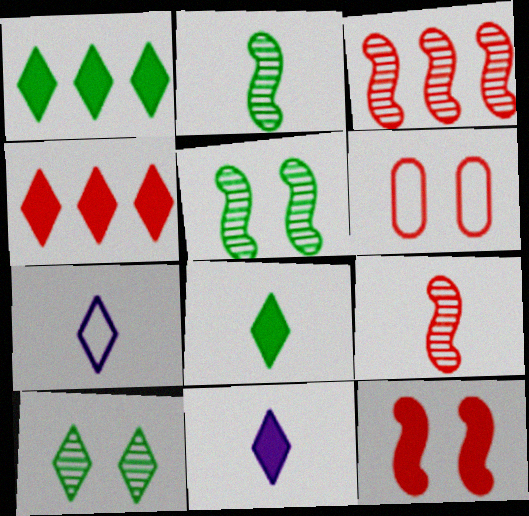[[4, 6, 9], 
[4, 7, 10]]